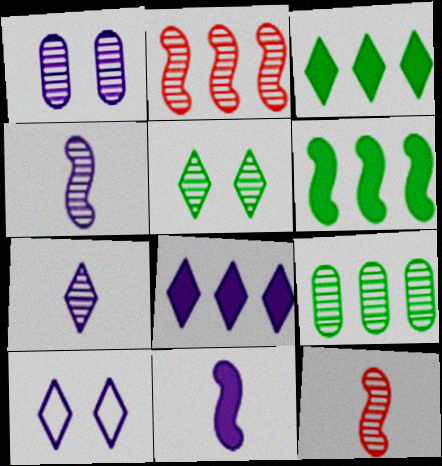[[7, 8, 10]]